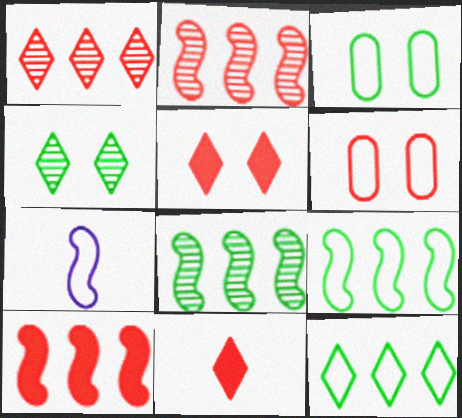[[2, 6, 11], 
[6, 7, 12]]